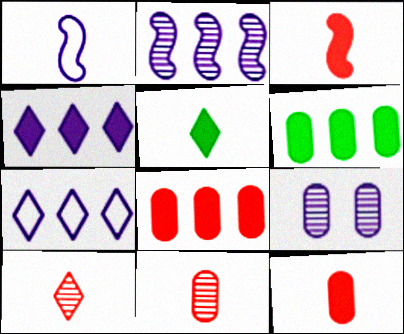[[1, 4, 9], 
[1, 5, 11]]